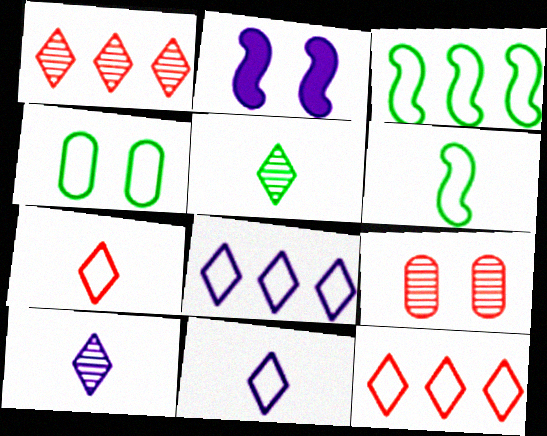[]